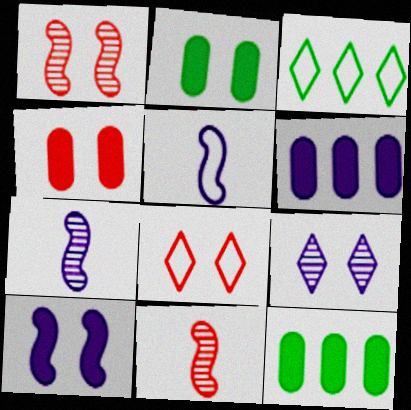[[1, 4, 8], 
[3, 4, 7], 
[5, 6, 9], 
[7, 8, 12]]